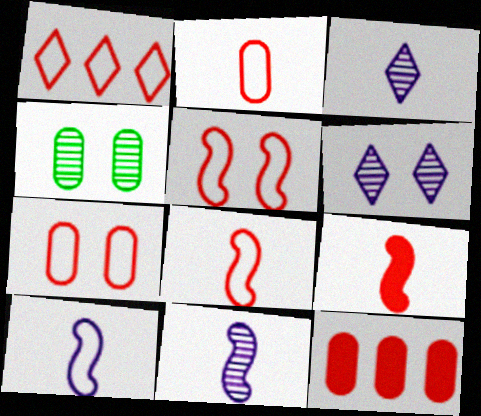[[1, 2, 5], 
[1, 7, 8]]